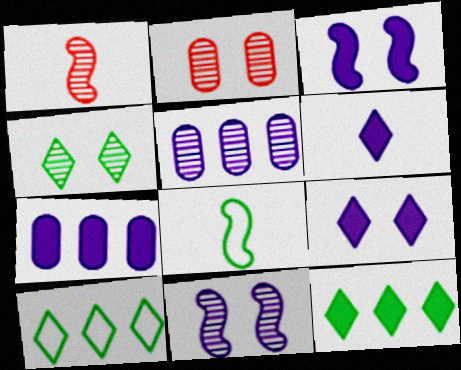[[1, 4, 5], 
[2, 4, 11], 
[3, 6, 7]]